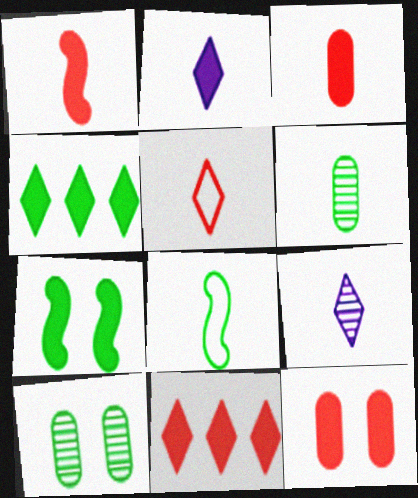[[1, 11, 12], 
[3, 8, 9], 
[4, 8, 10]]